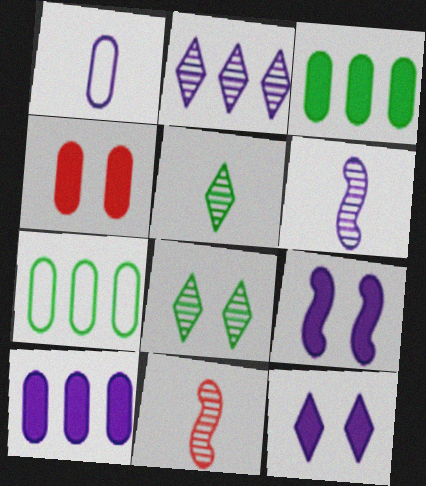[[1, 2, 9], 
[7, 11, 12]]